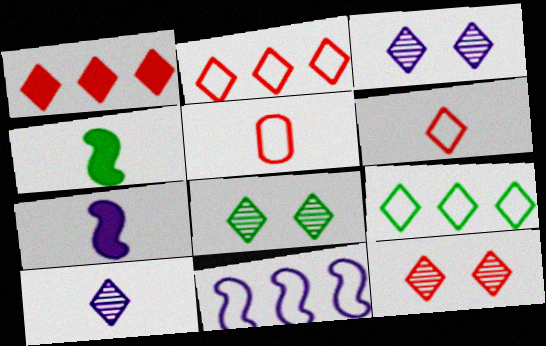[[1, 6, 12], 
[3, 8, 12], 
[4, 5, 10]]